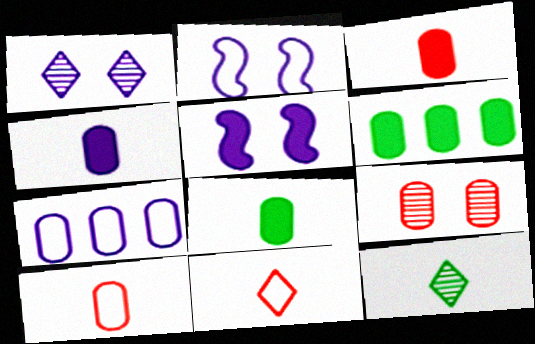[[3, 4, 8], 
[7, 8, 9]]